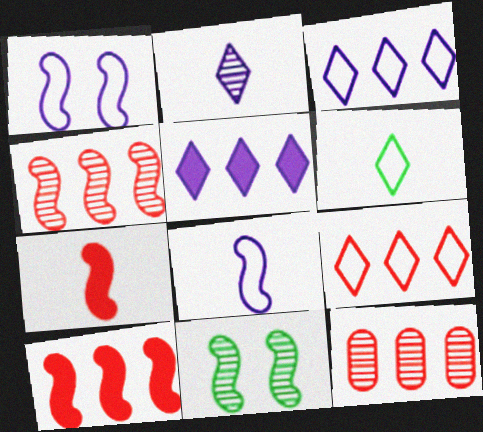[[2, 11, 12], 
[8, 10, 11], 
[9, 10, 12]]